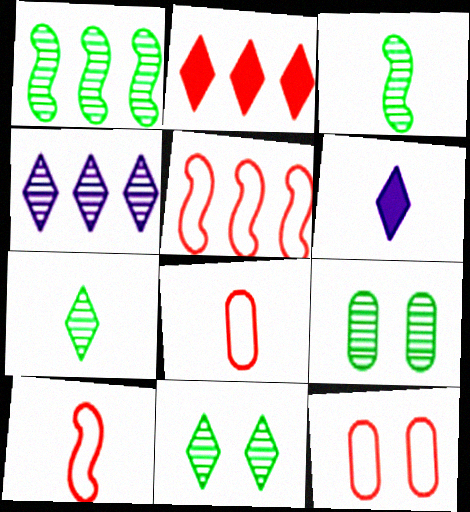[[1, 6, 12], 
[1, 7, 9], 
[3, 6, 8], 
[5, 6, 9]]